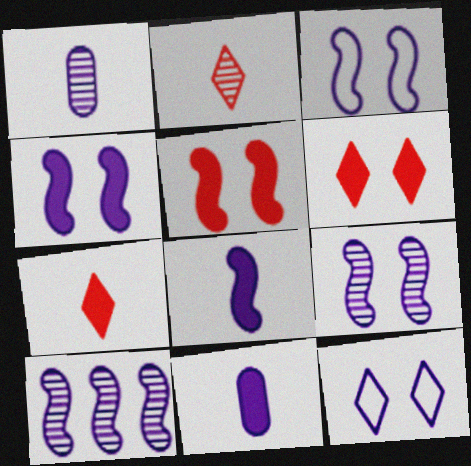[[3, 4, 9], 
[3, 8, 10], 
[10, 11, 12]]